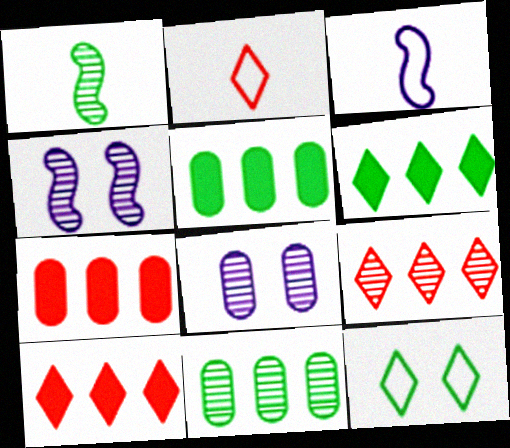[[1, 5, 12], 
[1, 8, 9], 
[2, 4, 5]]